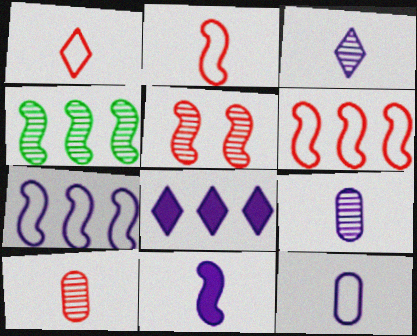[[3, 11, 12]]